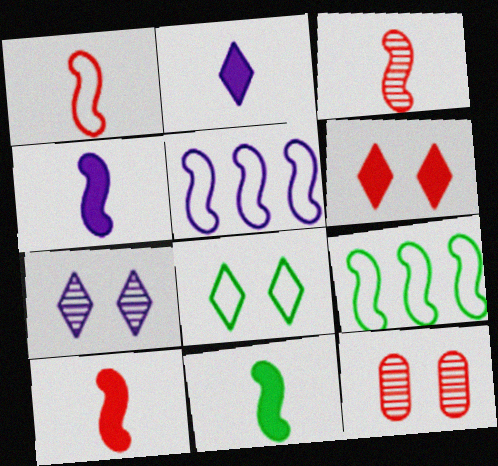[[1, 3, 10], 
[2, 9, 12], 
[4, 10, 11], 
[6, 7, 8]]